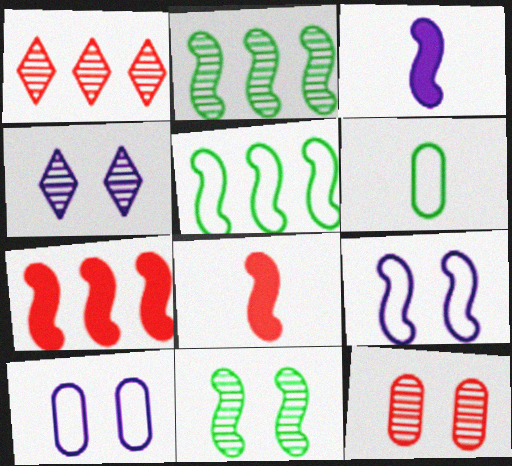[[2, 8, 9], 
[4, 6, 7], 
[4, 11, 12]]